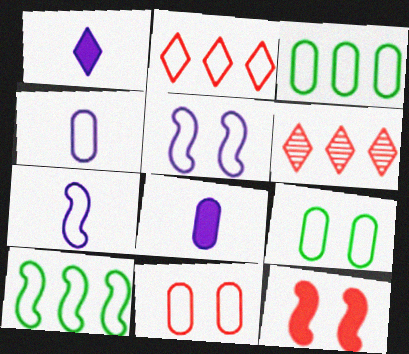[[2, 7, 9], 
[3, 4, 11]]